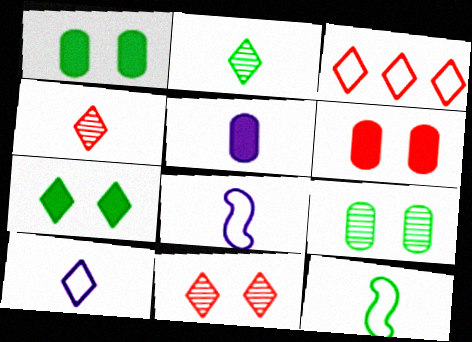[[4, 5, 12]]